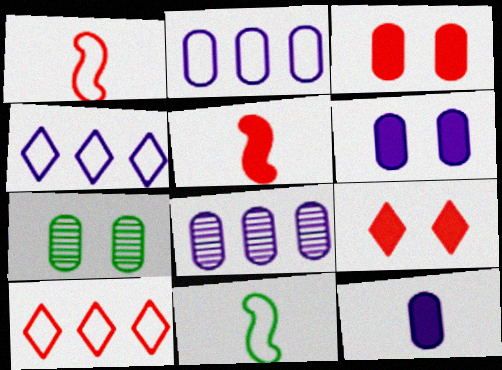[[4, 5, 7], 
[8, 9, 11]]